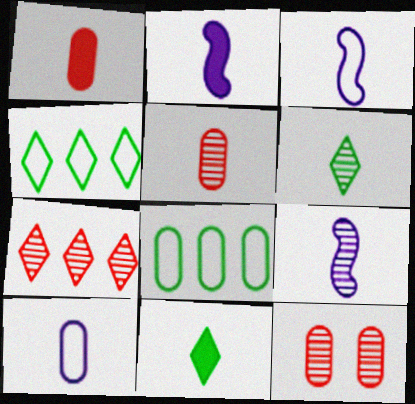[[1, 2, 11], 
[1, 3, 6], 
[2, 3, 9], 
[2, 4, 12], 
[3, 5, 11], 
[5, 6, 9]]